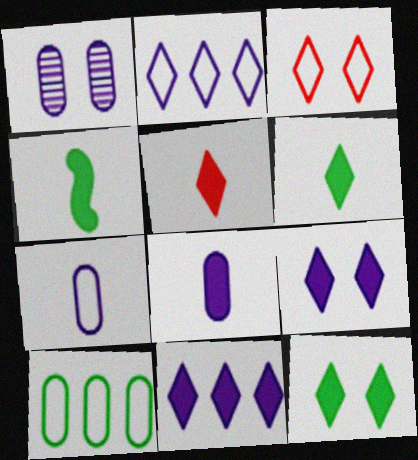[[4, 5, 8], 
[5, 11, 12]]